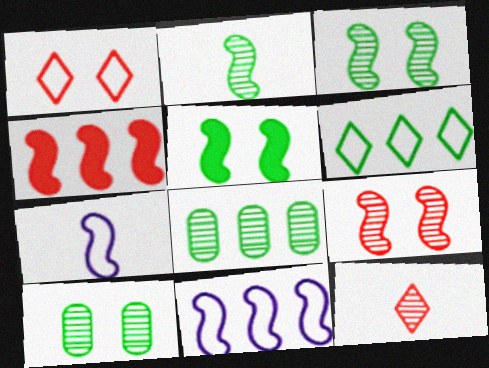[[3, 4, 7]]